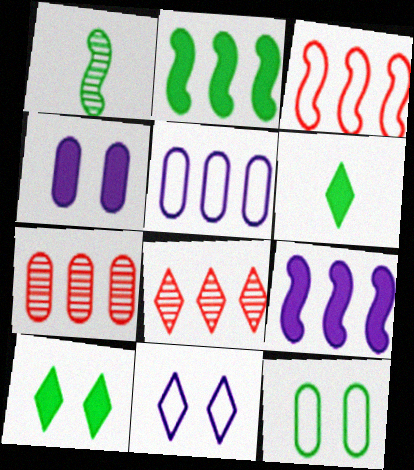[[2, 5, 8], 
[6, 8, 11]]